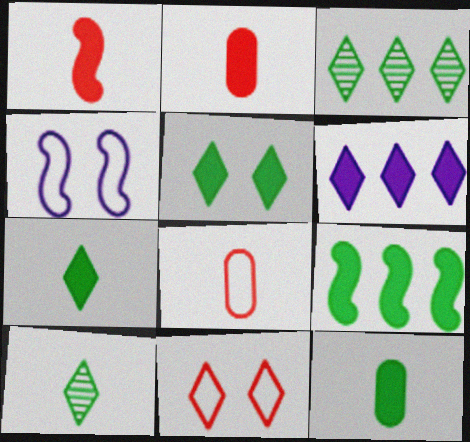[[2, 3, 4], 
[5, 9, 12], 
[6, 10, 11]]